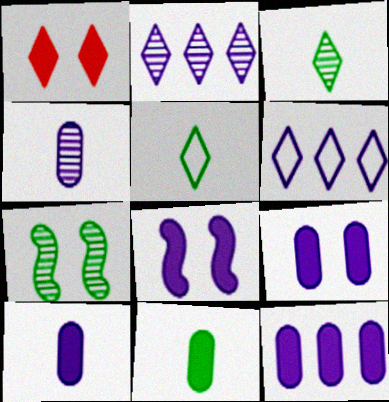[[1, 2, 5], 
[1, 3, 6], 
[4, 6, 8], 
[9, 10, 12]]